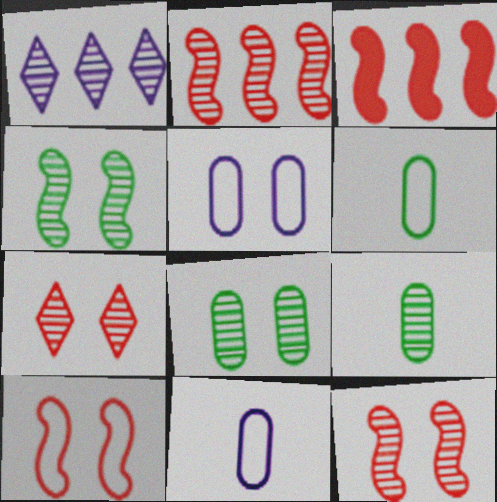[[1, 9, 12]]